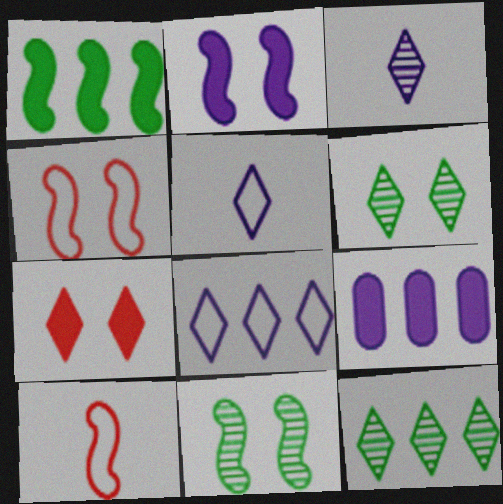[[2, 4, 11], 
[5, 7, 12], 
[6, 9, 10]]